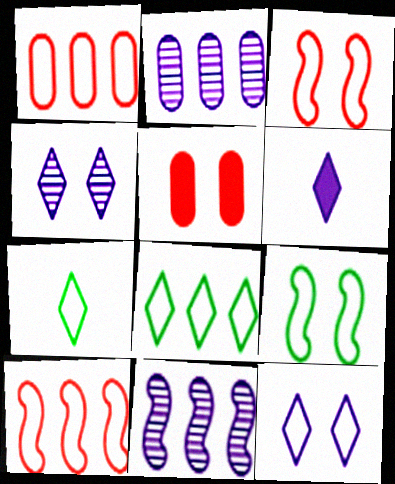[[4, 5, 9], 
[5, 7, 11]]